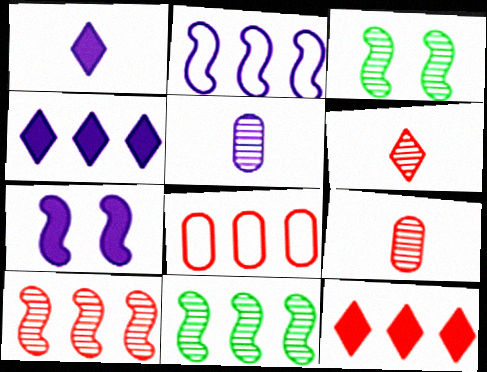[[1, 3, 8], 
[4, 8, 11], 
[8, 10, 12]]